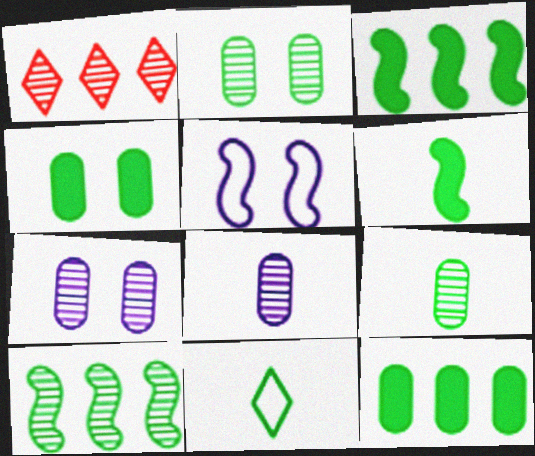[[2, 3, 11], 
[4, 10, 11], 
[6, 9, 11]]